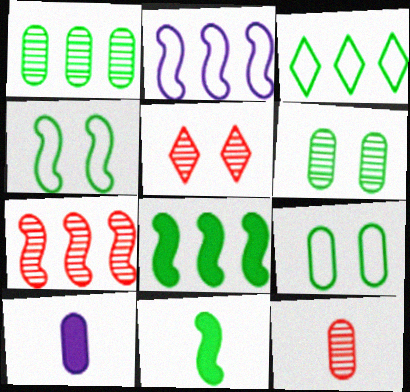[[1, 3, 8], 
[2, 7, 8], 
[3, 6, 11], 
[5, 7, 12]]